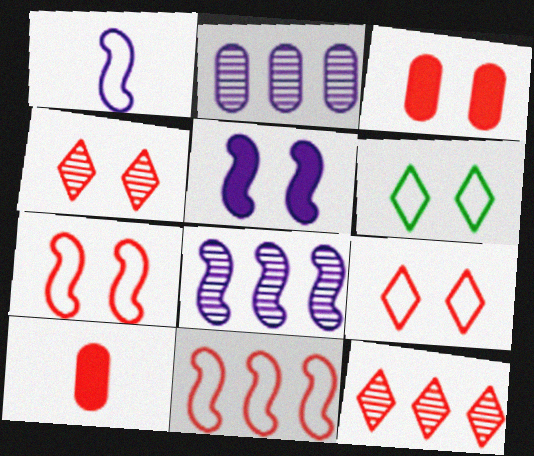[[1, 5, 8], 
[3, 4, 7], 
[4, 10, 11], 
[6, 8, 10], 
[7, 10, 12]]